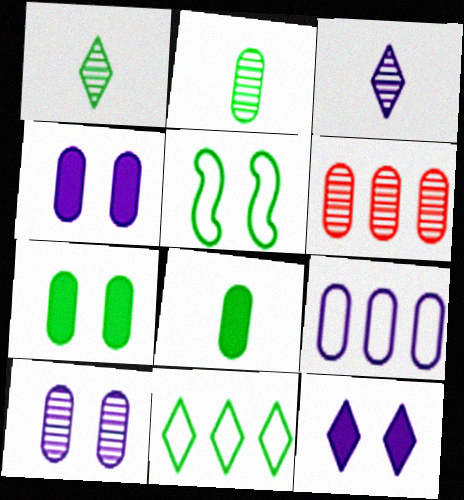[[2, 6, 10]]